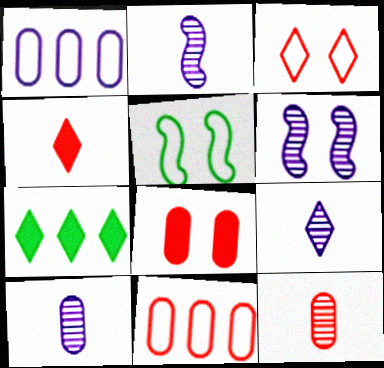[[2, 9, 10], 
[3, 7, 9], 
[8, 11, 12]]